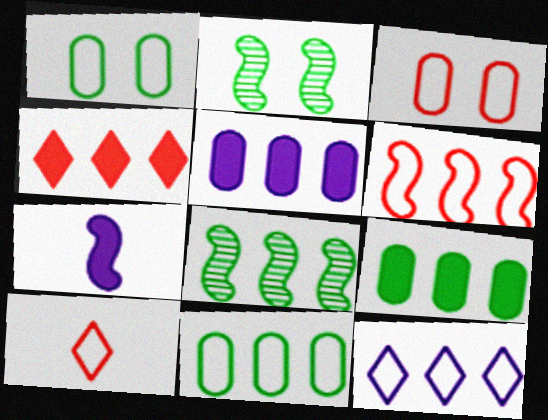[[2, 5, 10], 
[2, 6, 7], 
[3, 6, 10], 
[6, 11, 12]]